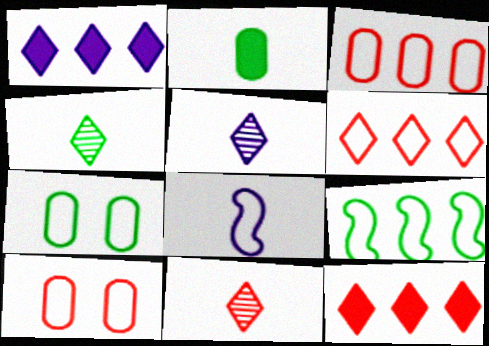[[2, 8, 11], 
[4, 5, 11], 
[6, 7, 8]]